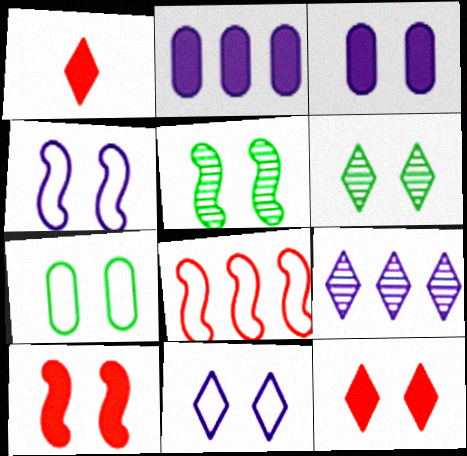[[4, 5, 10], 
[6, 11, 12]]